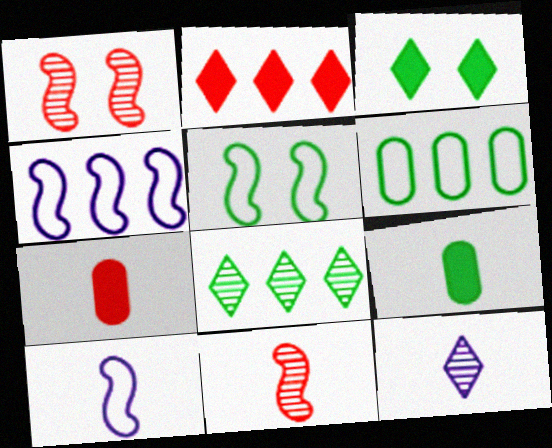[[5, 8, 9]]